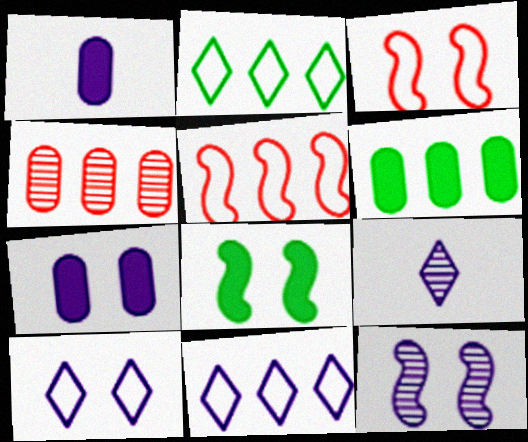[[1, 11, 12], 
[3, 6, 9], 
[3, 8, 12], 
[7, 10, 12]]